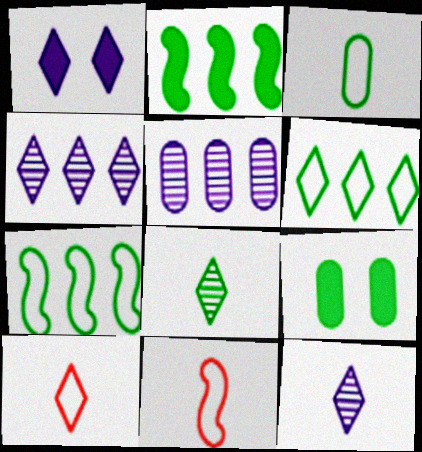[[4, 9, 11], 
[7, 8, 9]]